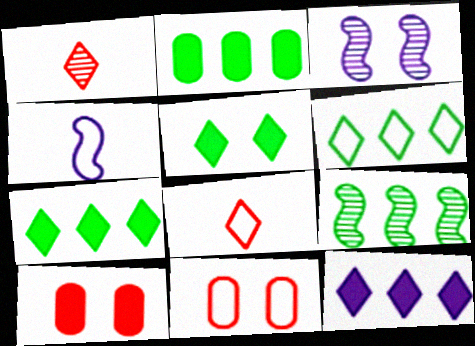[[2, 3, 8], 
[2, 6, 9], 
[3, 5, 11], 
[4, 6, 11]]